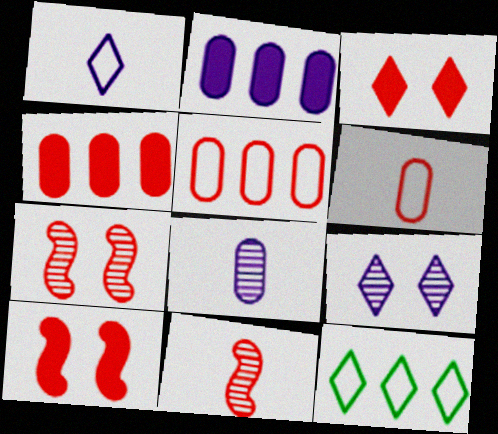[[3, 5, 11], 
[8, 10, 12]]